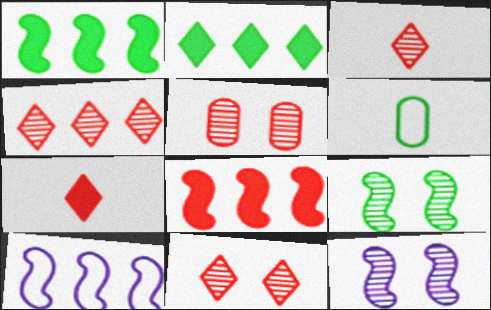[[2, 6, 9], 
[3, 4, 11]]